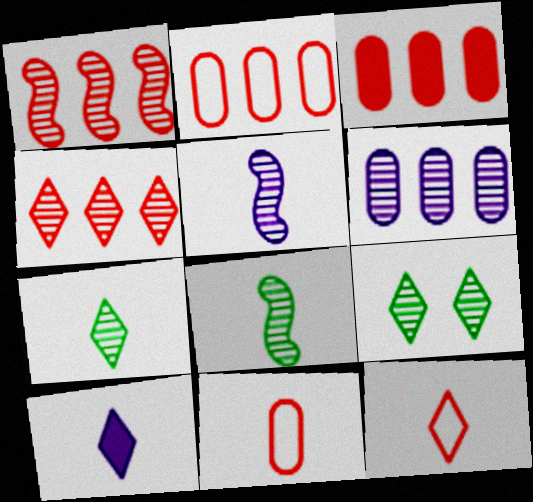[[7, 10, 12], 
[8, 10, 11]]